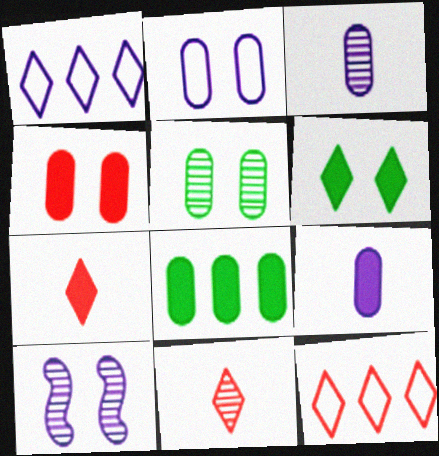[[1, 6, 11], 
[1, 9, 10], 
[2, 4, 5], 
[4, 8, 9]]